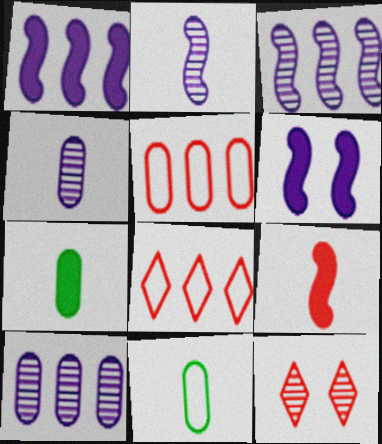[[1, 11, 12], 
[5, 9, 12]]